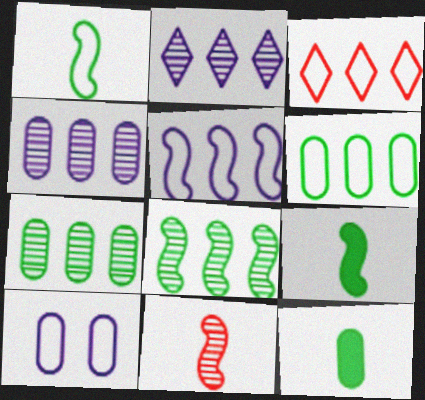[[1, 3, 10], 
[3, 5, 6]]